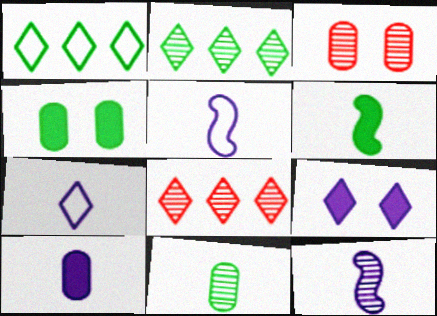[[2, 3, 12], 
[4, 5, 8], 
[7, 10, 12]]